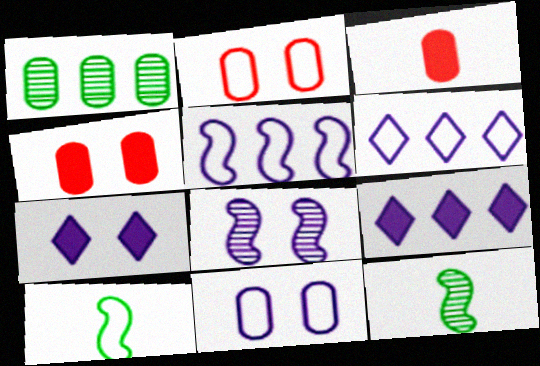[[1, 3, 11], 
[2, 6, 10], 
[2, 9, 12], 
[4, 6, 12], 
[7, 8, 11]]